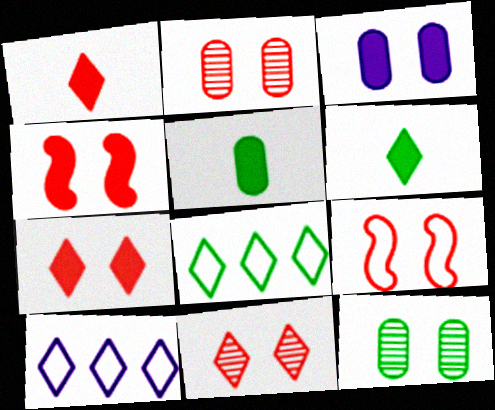[[2, 7, 9], 
[6, 10, 11]]